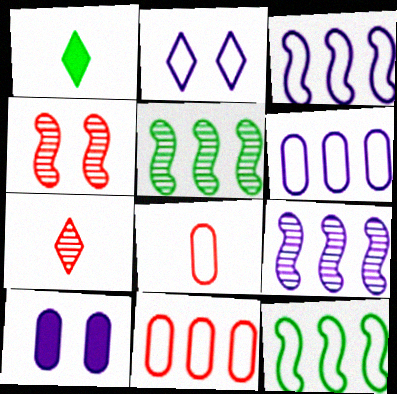[[1, 4, 6], 
[2, 8, 12], 
[7, 10, 12]]